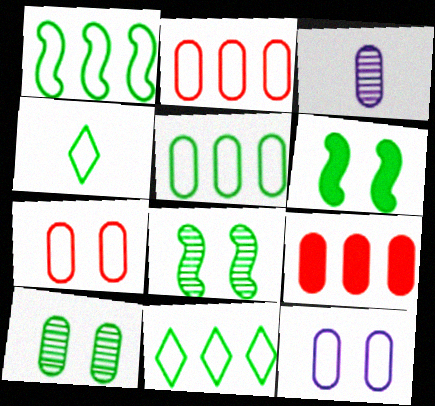[[1, 5, 11]]